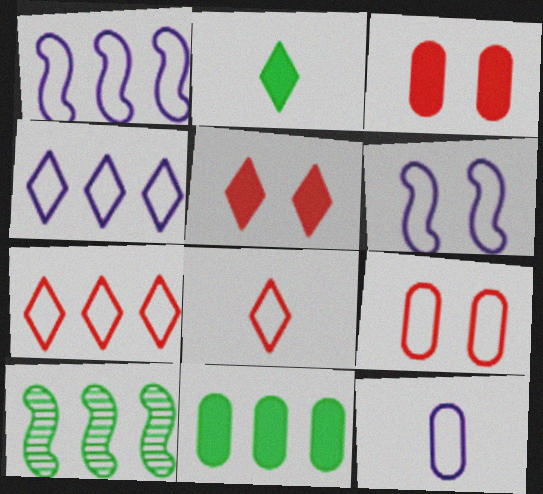[[4, 6, 12], 
[5, 10, 12]]